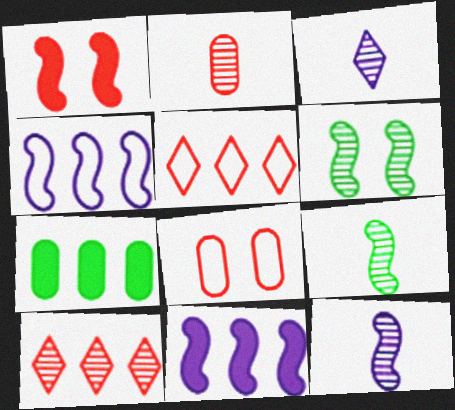[[1, 2, 5], 
[1, 4, 9], 
[2, 3, 9], 
[4, 7, 10]]